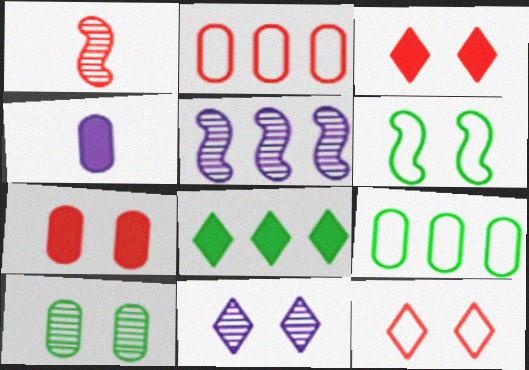[[1, 2, 3], 
[2, 4, 10], 
[2, 5, 8], 
[6, 7, 11]]